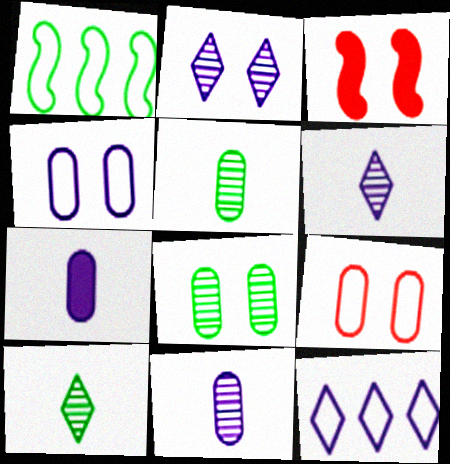[[3, 5, 12]]